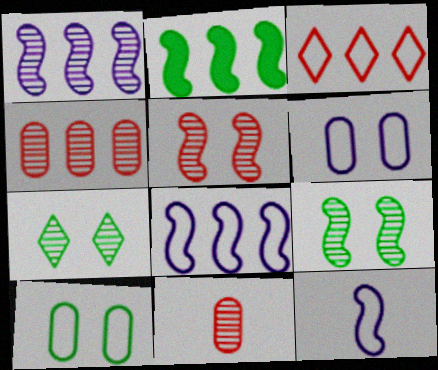[[1, 7, 11], 
[2, 5, 12], 
[3, 10, 12]]